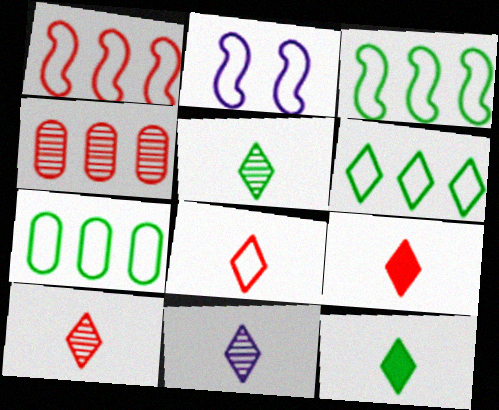[[2, 4, 12], 
[2, 7, 8], 
[3, 6, 7], 
[5, 10, 11], 
[8, 9, 10], 
[8, 11, 12]]